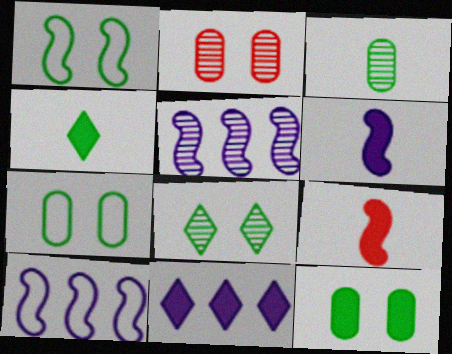[[1, 5, 9], 
[1, 8, 12], 
[2, 4, 10], 
[9, 11, 12]]